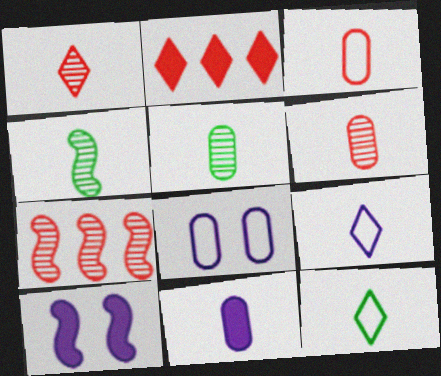[[2, 4, 8], 
[3, 5, 11]]